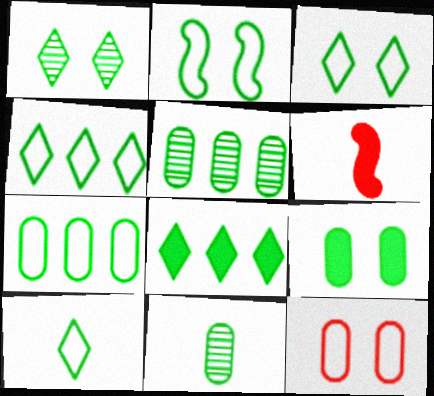[[1, 2, 9], 
[1, 8, 10], 
[2, 7, 10], 
[2, 8, 11], 
[3, 4, 10], 
[7, 9, 11]]